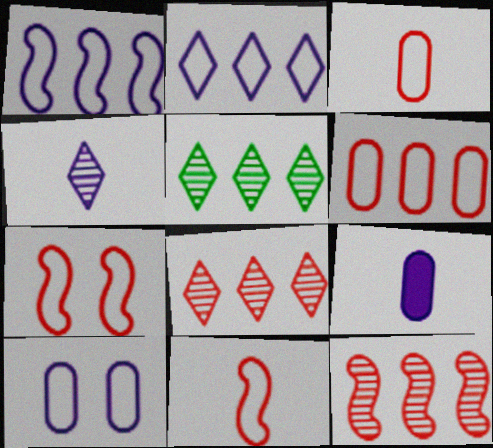[[5, 7, 9]]